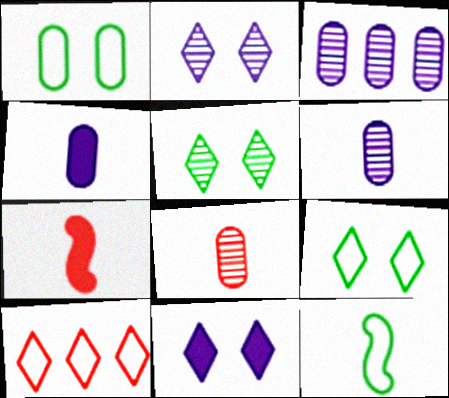[[3, 7, 9]]